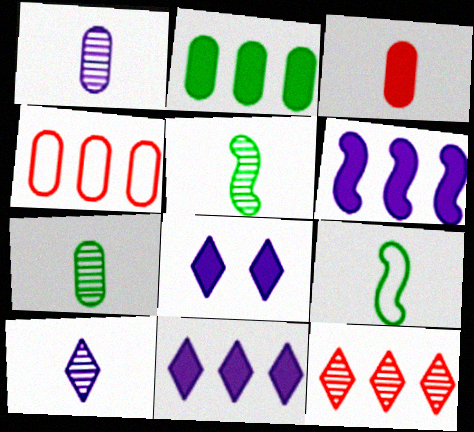[[3, 9, 10], 
[4, 5, 8]]